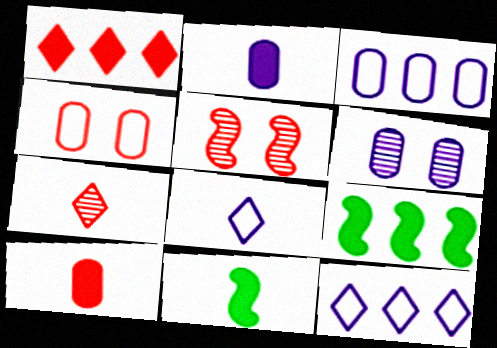[[2, 3, 6]]